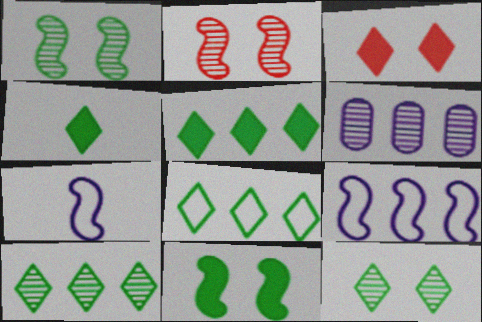[[4, 8, 12], 
[5, 8, 10]]